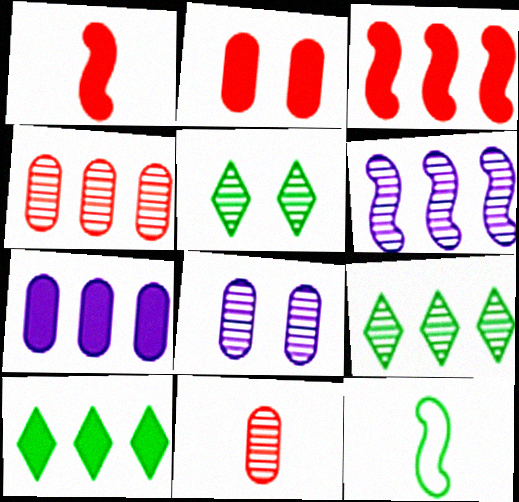[[3, 7, 10], 
[4, 6, 9], 
[5, 6, 11]]